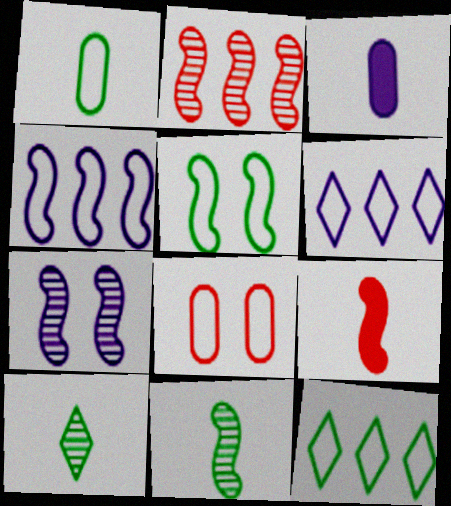[[1, 5, 12], 
[2, 7, 11], 
[3, 6, 7]]